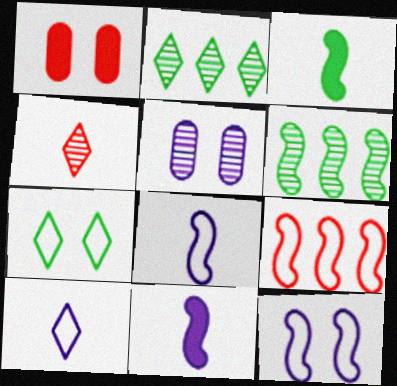[[1, 2, 8], 
[1, 4, 9], 
[1, 6, 10], 
[4, 5, 6]]